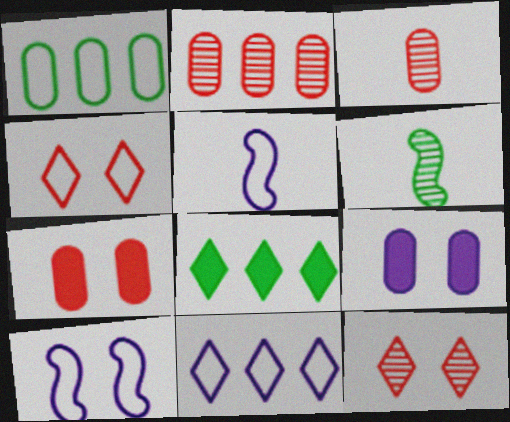[[1, 3, 9], 
[1, 4, 5], 
[3, 8, 10], 
[6, 7, 11]]